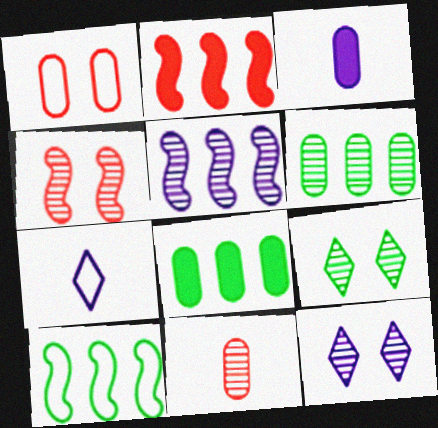[[1, 3, 6], 
[1, 7, 10], 
[2, 5, 10], 
[4, 7, 8], 
[5, 9, 11]]